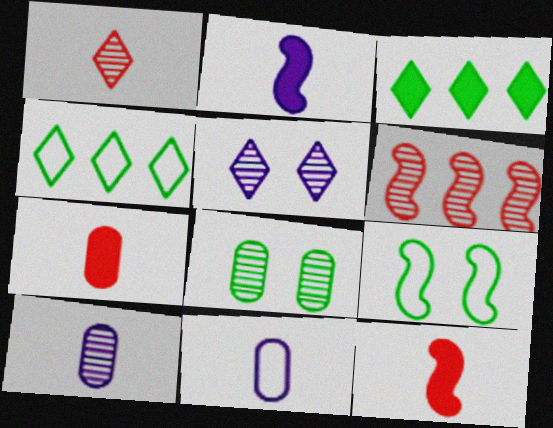[[2, 6, 9]]